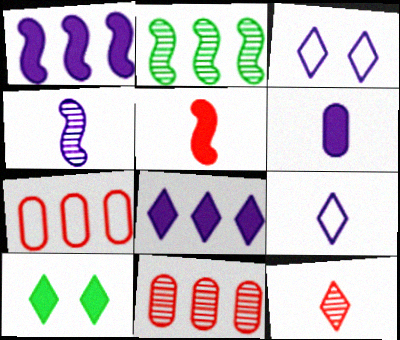[[2, 7, 8], 
[4, 6, 9], 
[4, 7, 10]]